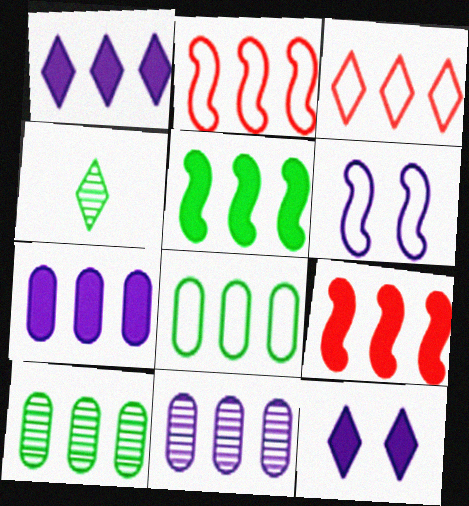[[1, 2, 10], 
[3, 4, 12], 
[3, 5, 11]]